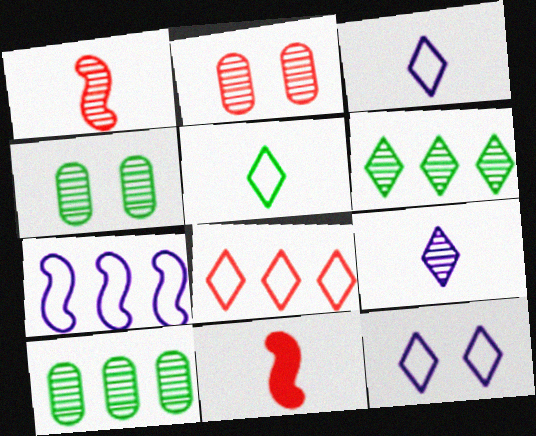[[2, 8, 11], 
[5, 8, 12], 
[10, 11, 12]]